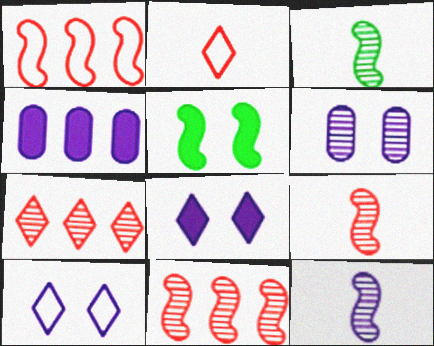[[1, 5, 12], 
[3, 6, 7], 
[3, 9, 12], 
[4, 10, 12]]